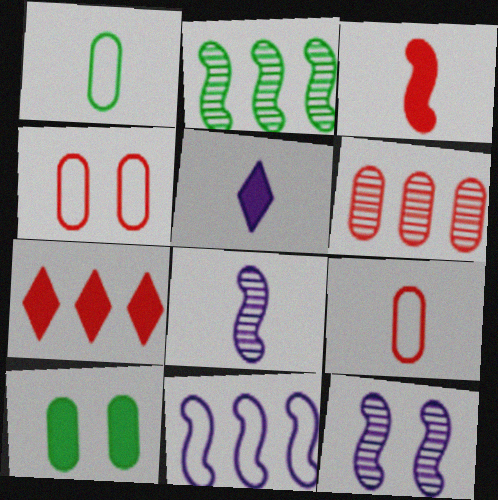[[1, 7, 12], 
[2, 4, 5]]